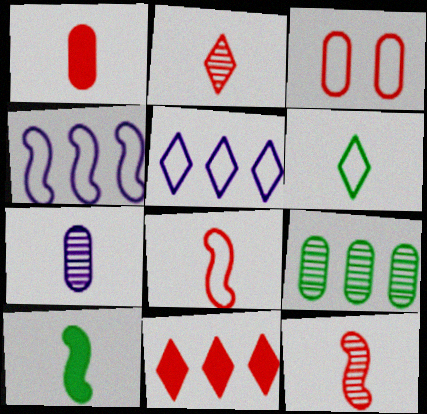[[1, 2, 8], 
[3, 4, 6], 
[3, 11, 12], 
[4, 9, 11]]